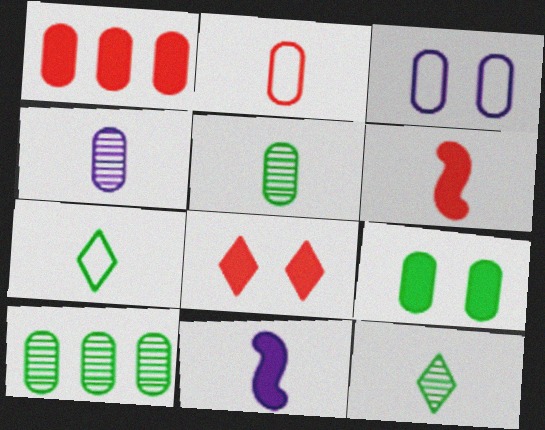[[1, 3, 5], 
[1, 6, 8], 
[2, 11, 12], 
[4, 6, 7]]